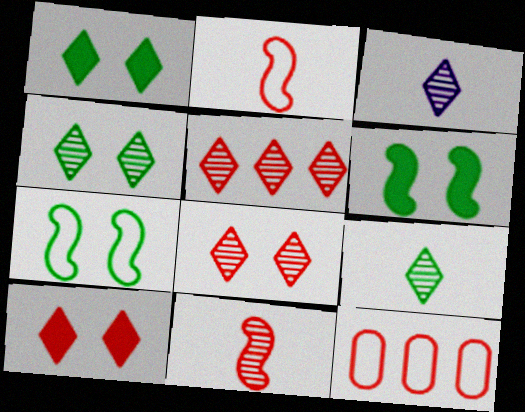[[3, 4, 5], 
[3, 6, 12], 
[10, 11, 12]]